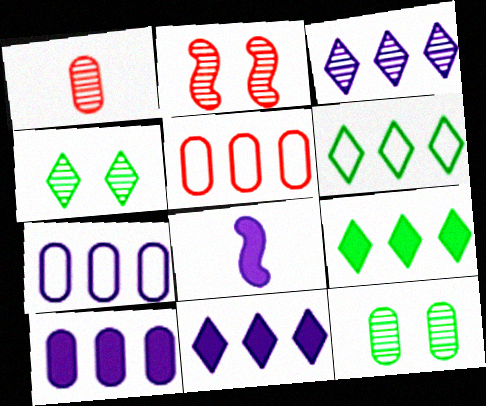[[4, 5, 8]]